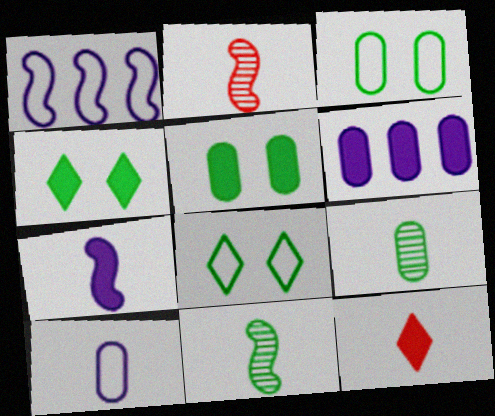[[2, 6, 8], 
[10, 11, 12]]